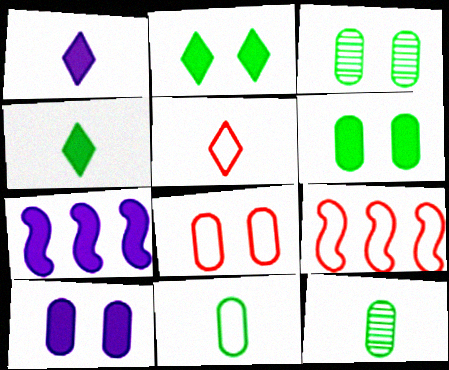[[1, 3, 9], 
[1, 7, 10], 
[3, 5, 7], 
[3, 8, 10], 
[5, 8, 9]]